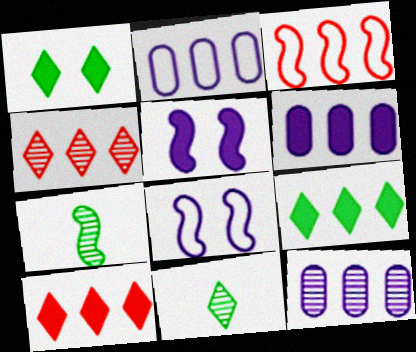[[2, 6, 12], 
[3, 5, 7], 
[3, 9, 12]]